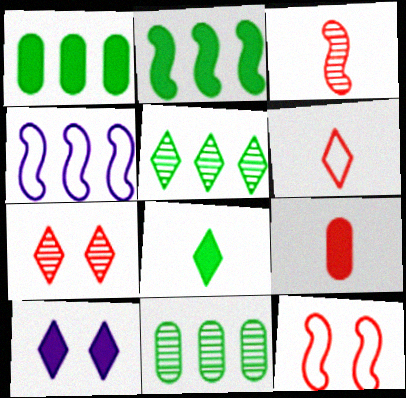[[2, 9, 10], 
[3, 6, 9], 
[5, 6, 10]]